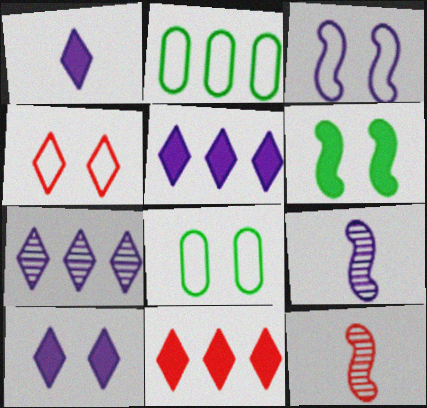[[1, 5, 10], 
[2, 10, 12], 
[3, 4, 8], 
[5, 8, 12], 
[8, 9, 11]]